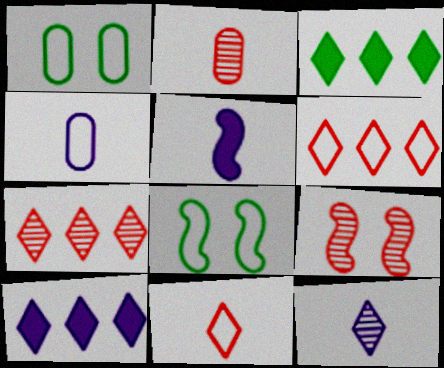[[1, 5, 7], 
[2, 7, 9], 
[2, 8, 10], 
[3, 4, 9], 
[4, 5, 12], 
[4, 6, 8]]